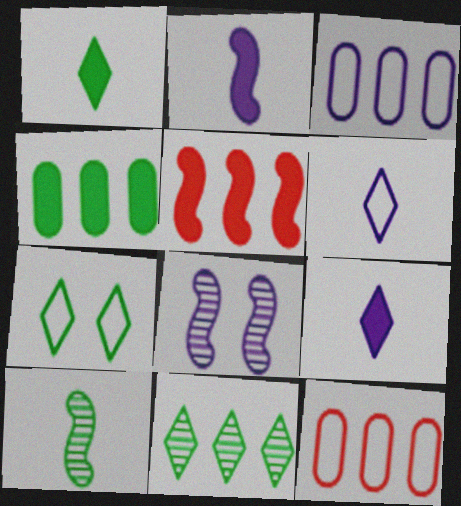[[1, 7, 11], 
[1, 8, 12], 
[3, 5, 11], 
[3, 8, 9], 
[4, 7, 10]]